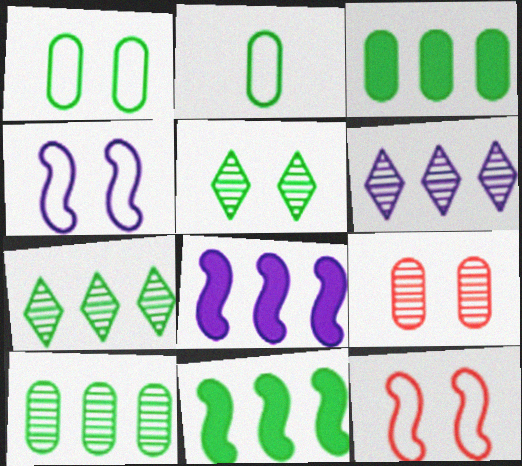[[2, 5, 11]]